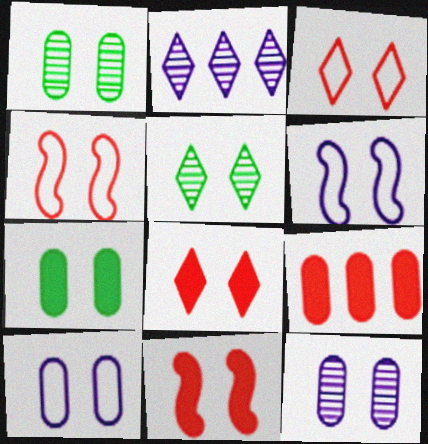[[1, 6, 8], 
[5, 10, 11]]